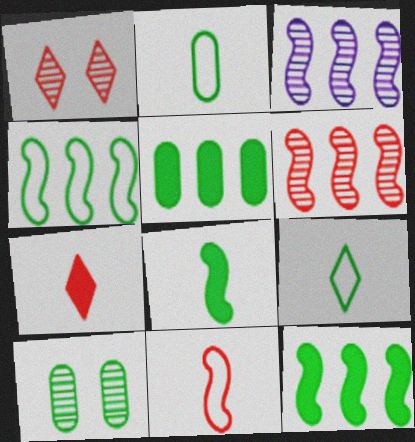[[2, 5, 10], 
[9, 10, 12]]